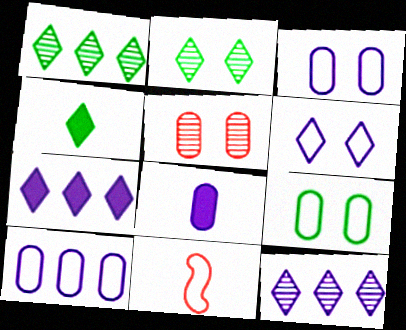[]